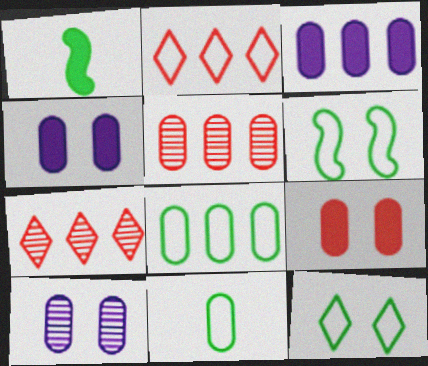[[1, 2, 10], 
[3, 5, 8], 
[4, 5, 11]]